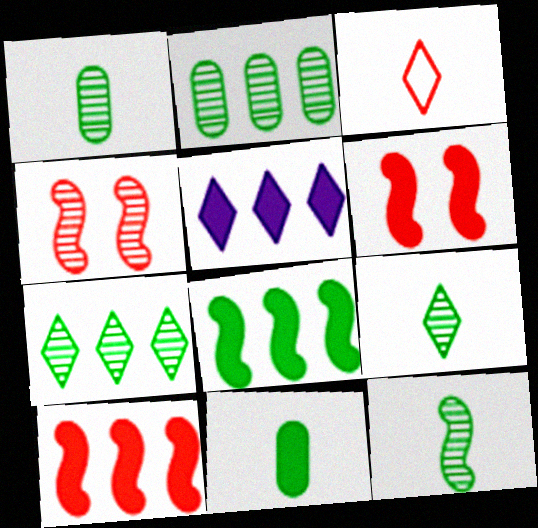[[1, 9, 12], 
[5, 6, 11]]